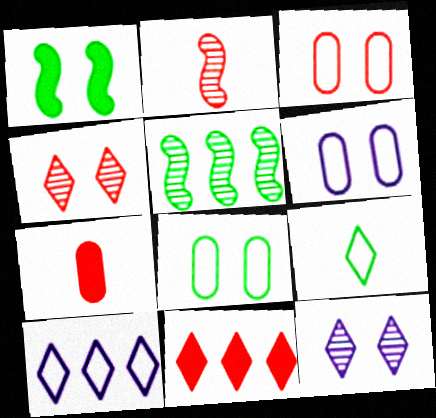[[1, 3, 12], 
[1, 4, 6], 
[2, 3, 11], 
[3, 6, 8], 
[9, 11, 12]]